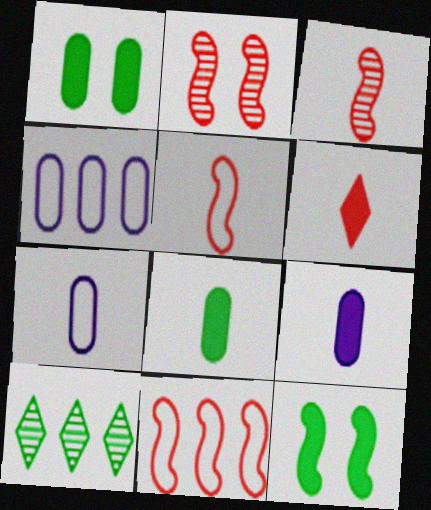[]